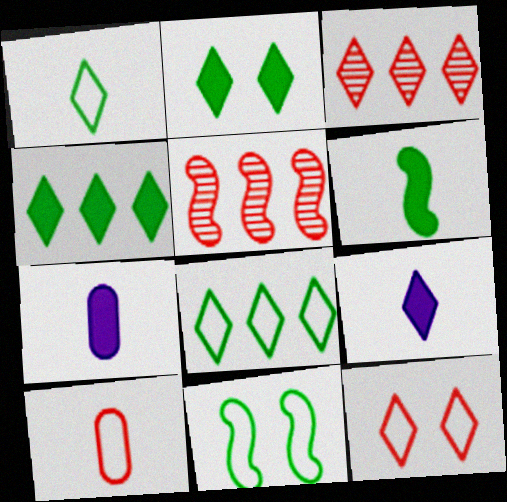[[3, 7, 11]]